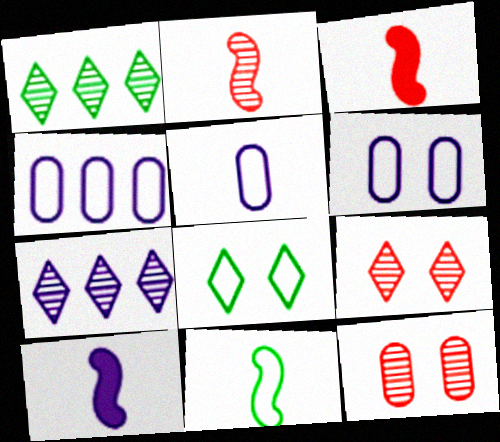[[1, 3, 6], 
[2, 10, 11], 
[4, 5, 6], 
[6, 7, 10]]